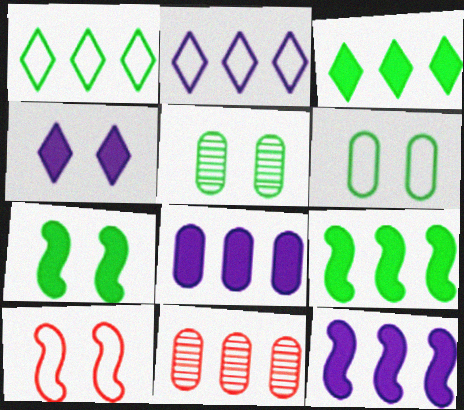[[1, 11, 12], 
[2, 9, 11], 
[4, 5, 10]]